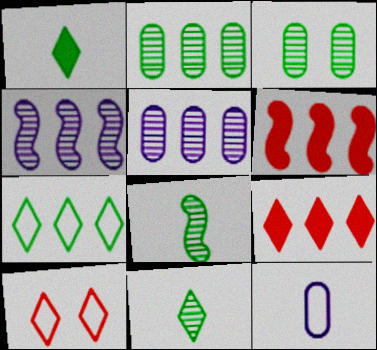[[5, 6, 7]]